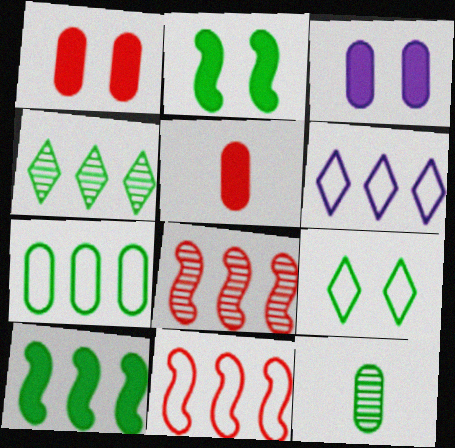[[4, 7, 10], 
[6, 7, 11], 
[9, 10, 12]]